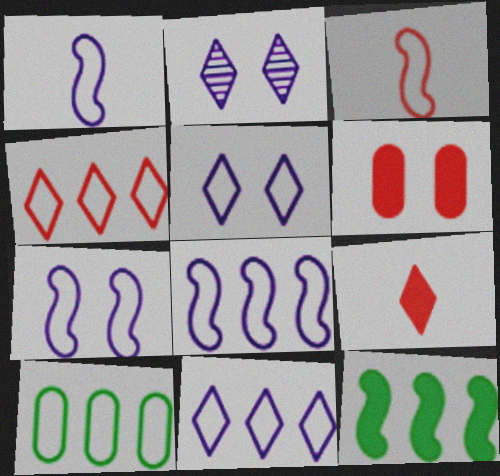[[1, 7, 8], 
[3, 5, 10], 
[4, 8, 10]]